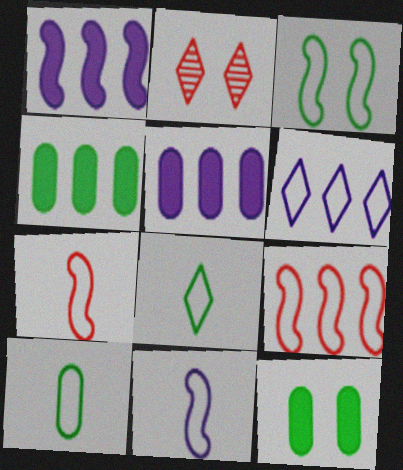[[1, 2, 10], 
[2, 4, 11], 
[3, 9, 11]]